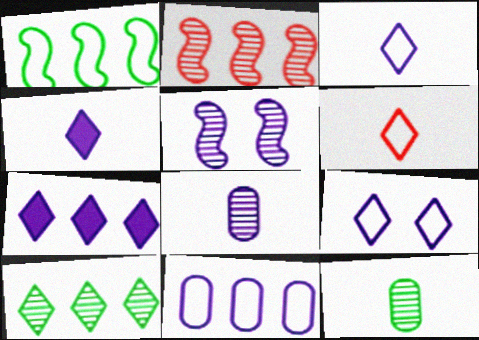[[4, 5, 11]]